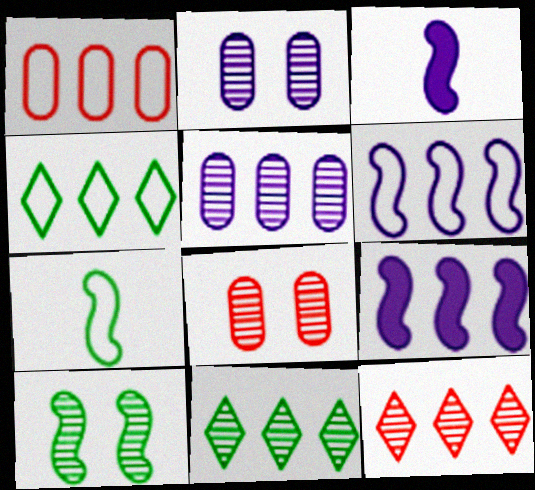[[1, 4, 6], 
[1, 9, 11], 
[3, 4, 8]]